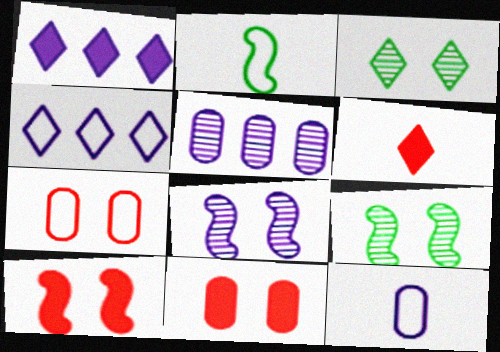[[1, 8, 12], 
[2, 4, 7], 
[3, 4, 6]]